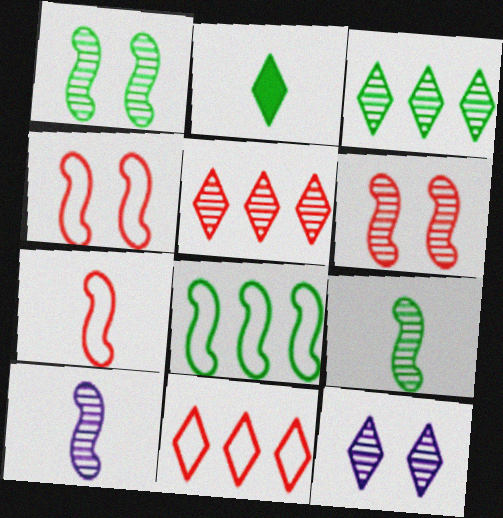[[2, 11, 12]]